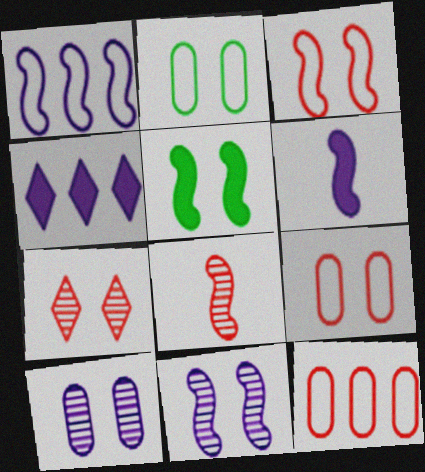[[1, 5, 8], 
[1, 6, 11], 
[2, 4, 8], 
[3, 5, 11]]